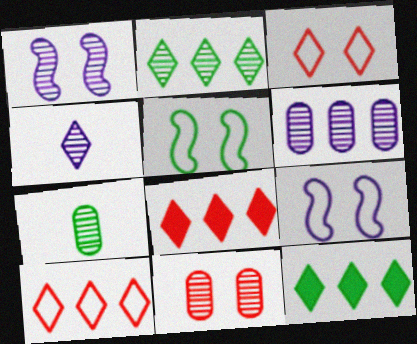[[1, 4, 6], 
[3, 4, 12], 
[5, 7, 12], 
[6, 7, 11], 
[7, 8, 9]]